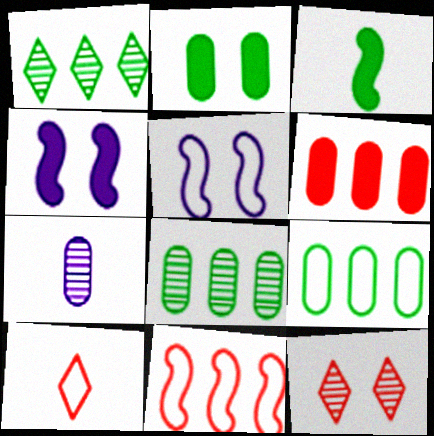[[2, 5, 12], 
[3, 7, 10], 
[4, 8, 10], 
[5, 9, 10]]